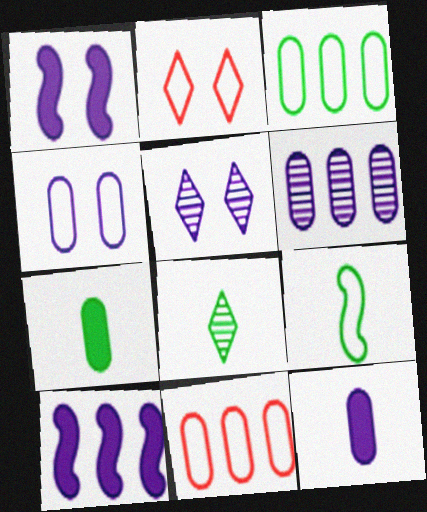[[1, 4, 5], 
[1, 8, 11], 
[4, 6, 12], 
[7, 8, 9]]